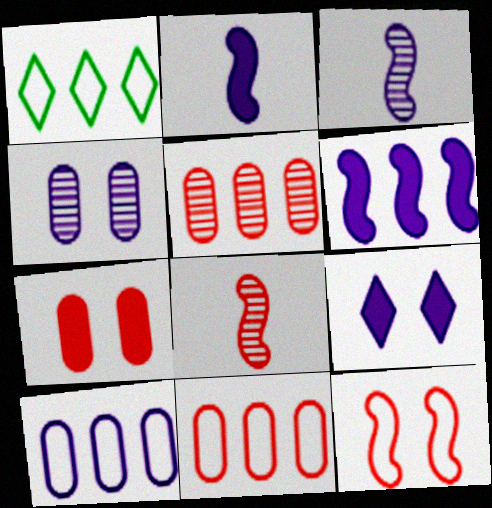[[1, 3, 7], 
[1, 5, 6], 
[3, 9, 10]]